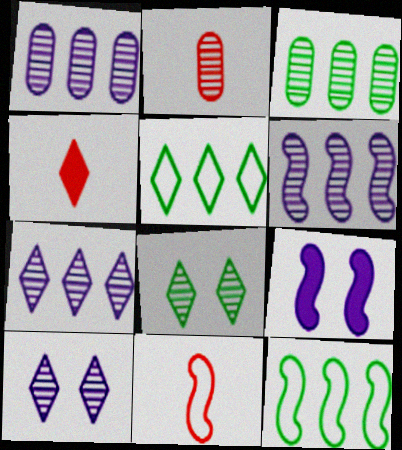[[1, 6, 7], 
[2, 4, 11], 
[2, 5, 9], 
[2, 6, 8], 
[4, 5, 10]]